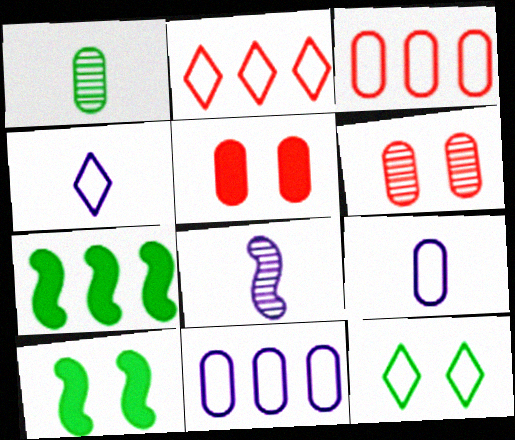[[1, 5, 11], 
[1, 7, 12], 
[2, 4, 12], 
[4, 6, 7]]